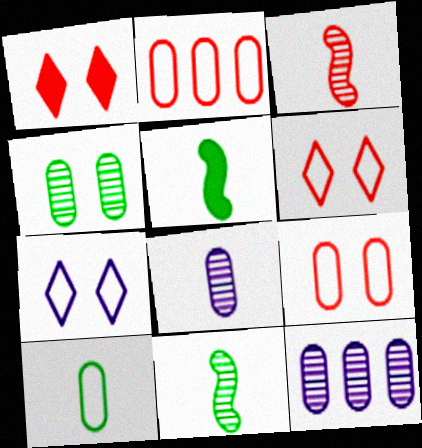[[1, 2, 3], 
[5, 6, 12]]